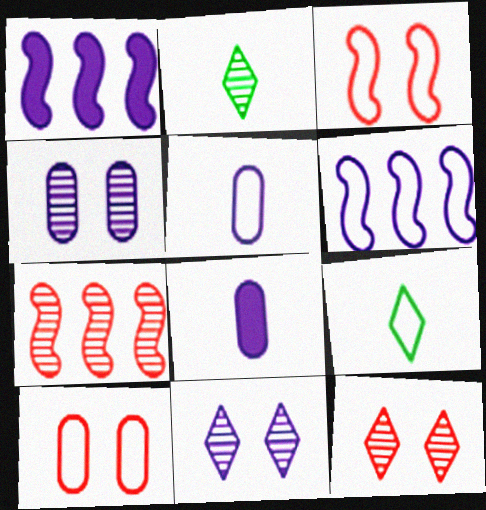[[1, 2, 10], 
[1, 5, 11], 
[2, 4, 7], 
[6, 8, 11], 
[6, 9, 10]]